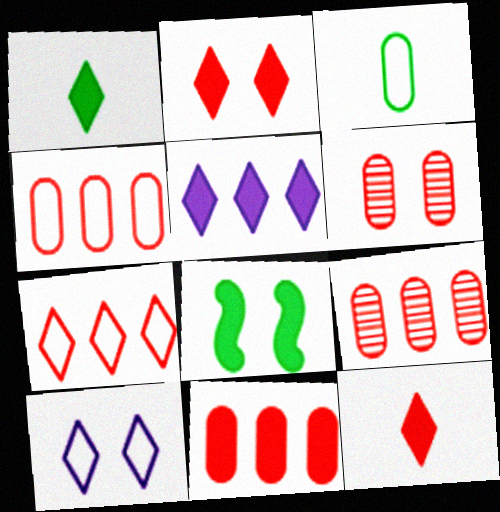[[1, 2, 5], 
[4, 9, 11], 
[6, 8, 10]]